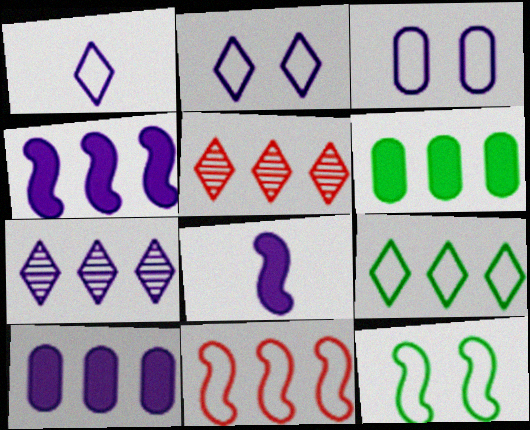[[3, 7, 8], 
[6, 7, 11]]